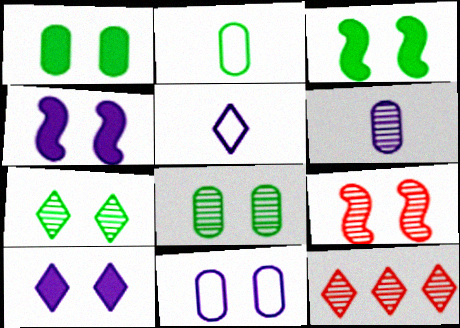[[2, 4, 12]]